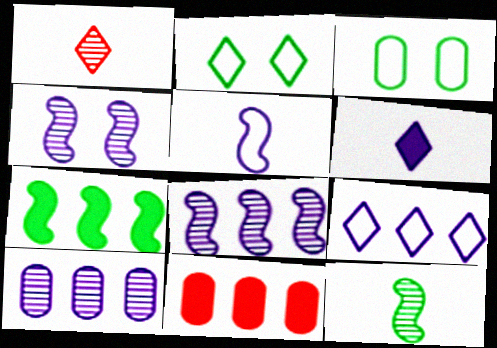[]